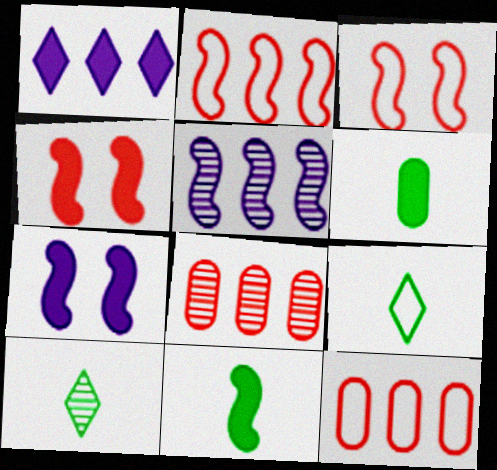[[1, 4, 6], 
[3, 5, 11], 
[7, 8, 9], 
[7, 10, 12]]